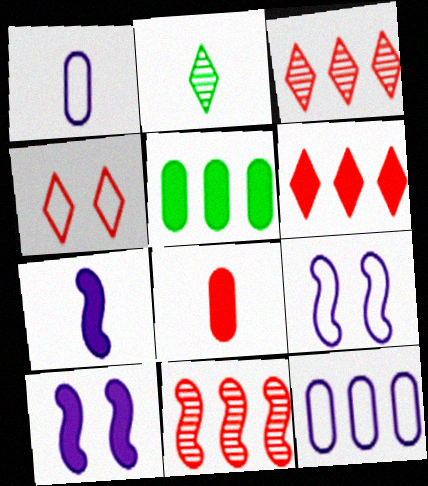[[4, 8, 11]]